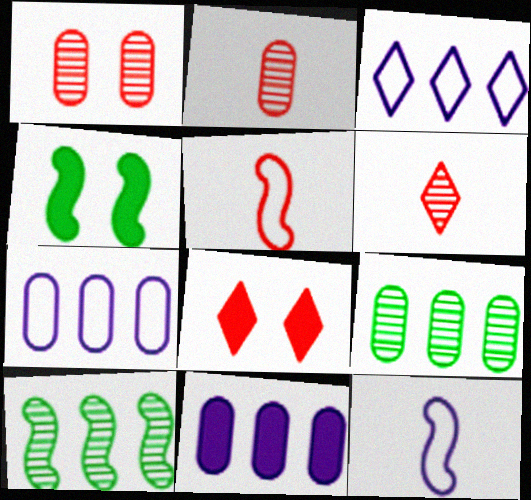[[2, 3, 4], 
[4, 6, 7], 
[8, 9, 12]]